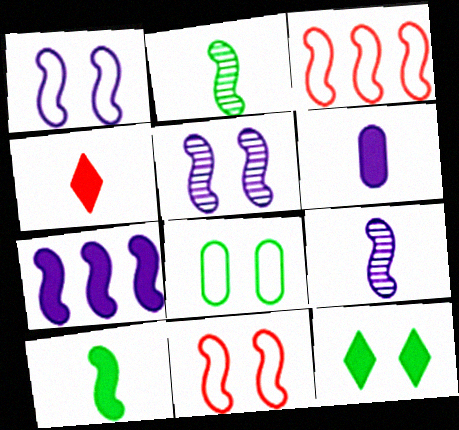[[1, 7, 9], 
[2, 7, 11], 
[3, 5, 10], 
[4, 6, 10]]